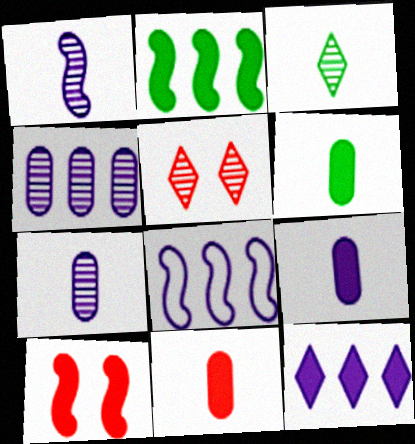[[4, 8, 12], 
[5, 6, 8], 
[6, 9, 11], 
[6, 10, 12]]